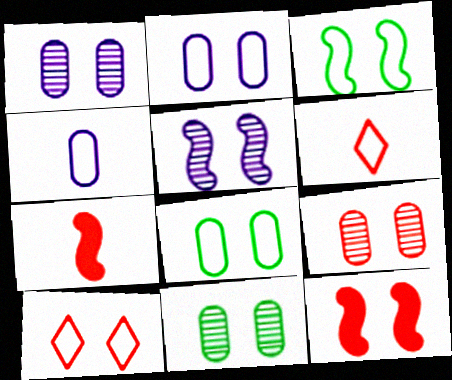[[1, 9, 11], 
[2, 3, 10], 
[3, 5, 12], 
[9, 10, 12]]